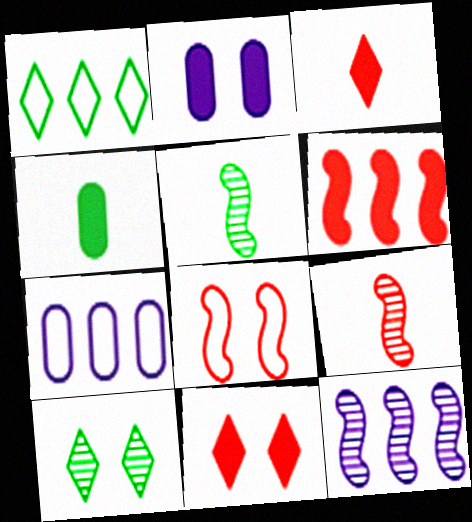[[1, 2, 9], 
[2, 8, 10], 
[5, 7, 11], 
[6, 8, 9]]